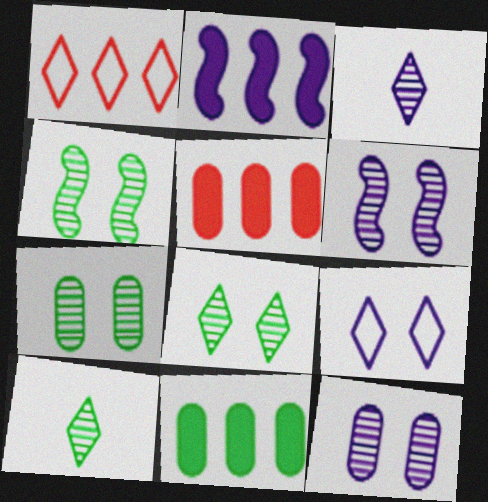[[4, 7, 8]]